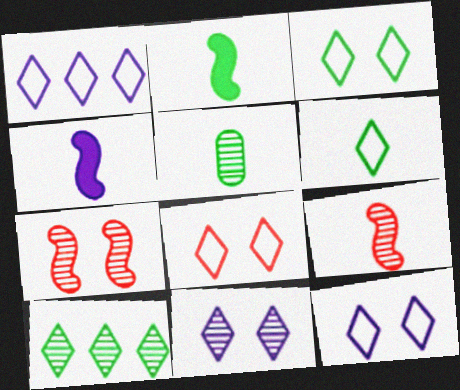[[1, 6, 8], 
[2, 5, 6], 
[3, 8, 12]]